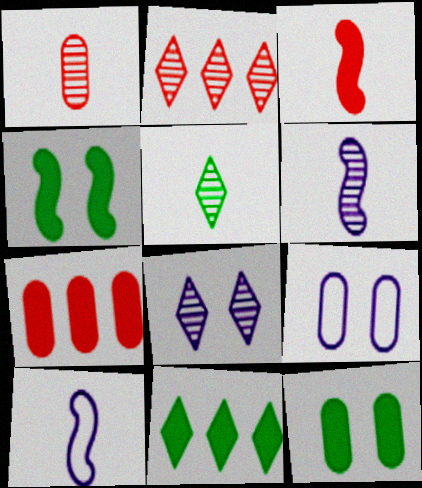[[1, 5, 6], 
[2, 5, 8], 
[2, 10, 12]]